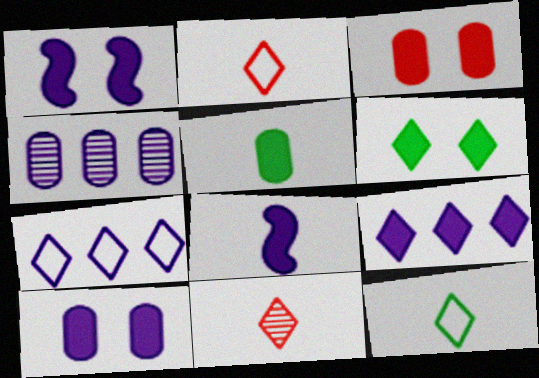[[1, 3, 6], 
[6, 7, 11], 
[8, 9, 10]]